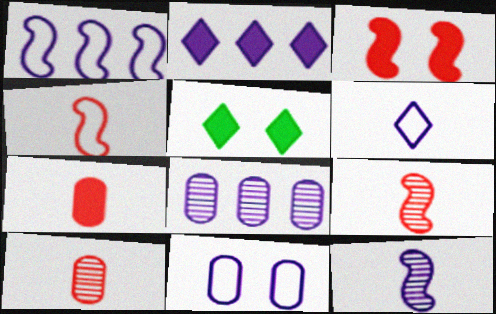[[1, 2, 8], 
[1, 5, 10], 
[1, 6, 11], 
[2, 11, 12], 
[4, 5, 8]]